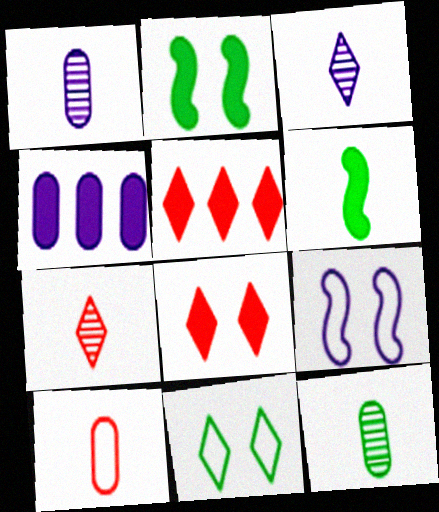[[3, 4, 9], 
[3, 5, 11], 
[3, 6, 10], 
[4, 6, 8], 
[5, 9, 12]]